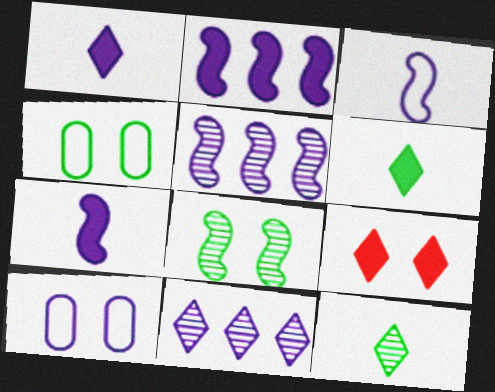[[1, 5, 10], 
[7, 10, 11], 
[8, 9, 10]]